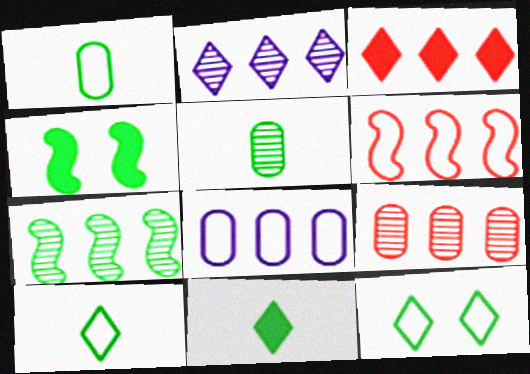[[2, 7, 9], 
[3, 6, 9], 
[3, 7, 8]]